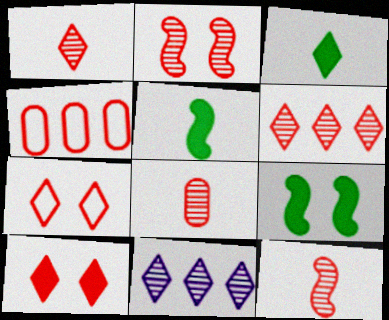[[1, 8, 12], 
[2, 6, 8], 
[3, 7, 11], 
[4, 10, 12]]